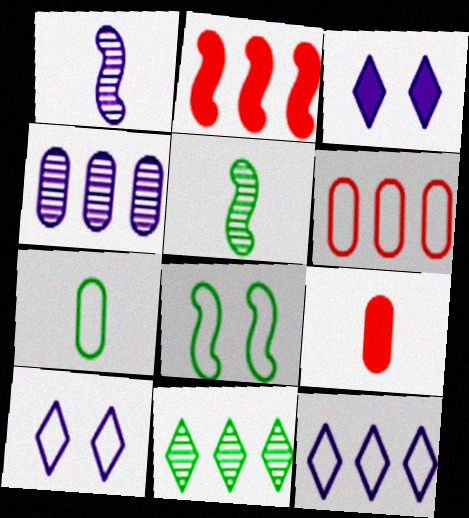[[1, 2, 8], 
[3, 5, 6]]